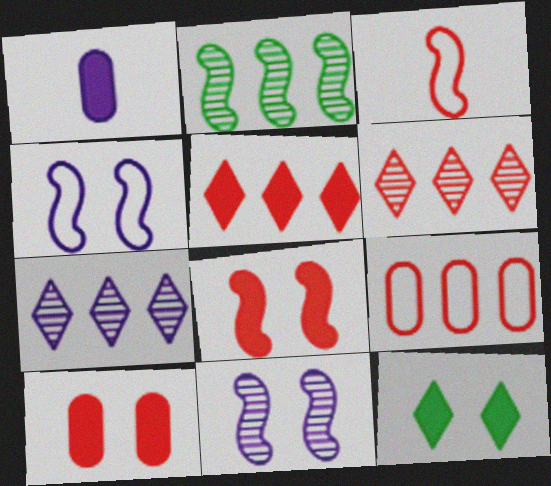[[1, 4, 7], 
[3, 6, 10]]